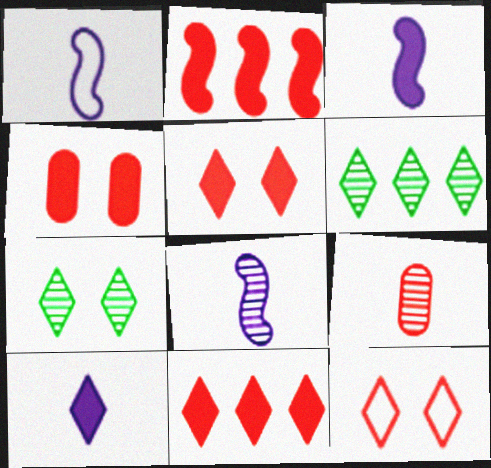[[1, 3, 8], 
[1, 4, 6], 
[2, 9, 12], 
[6, 10, 12]]